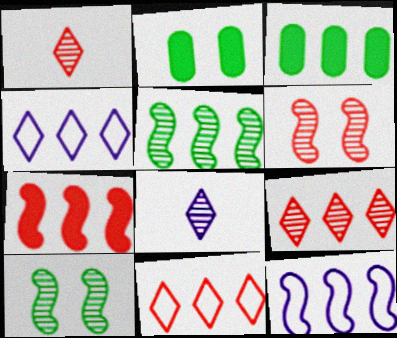[[1, 2, 12], 
[3, 9, 12], 
[5, 7, 12]]